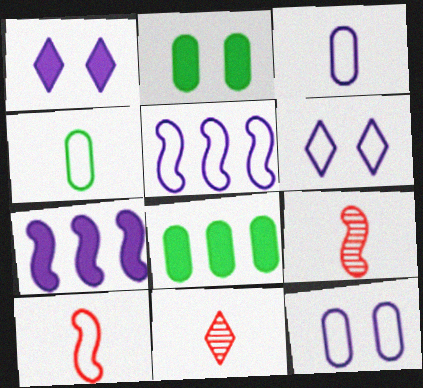[[2, 5, 11], 
[3, 5, 6], 
[6, 8, 9]]